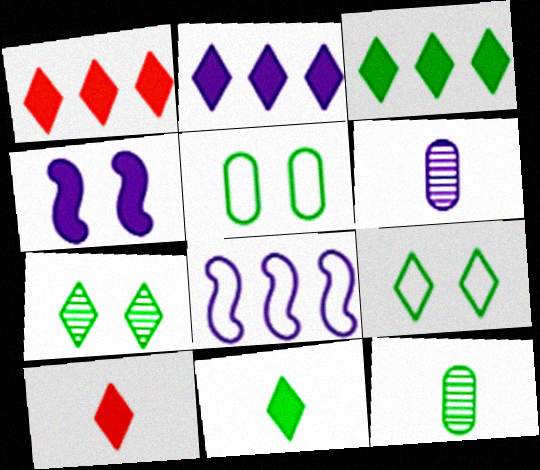[[1, 2, 3]]